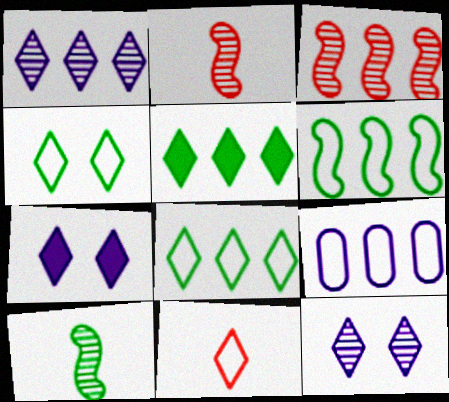[[3, 5, 9], 
[5, 11, 12]]